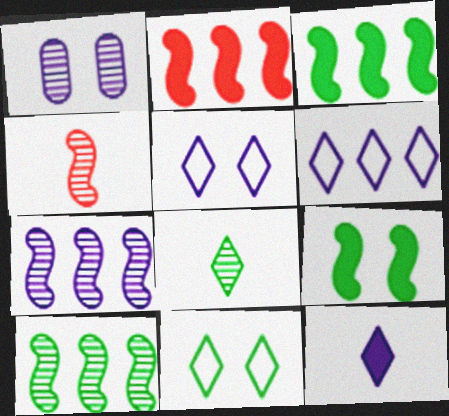[]